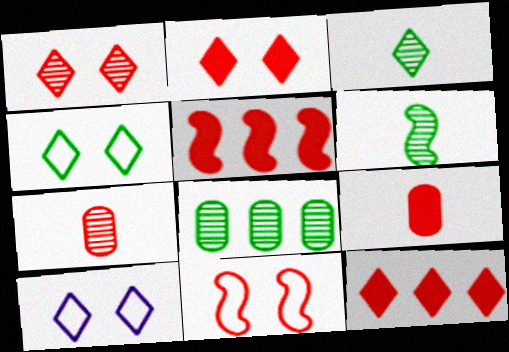[[2, 5, 9], 
[3, 10, 12], 
[7, 11, 12]]